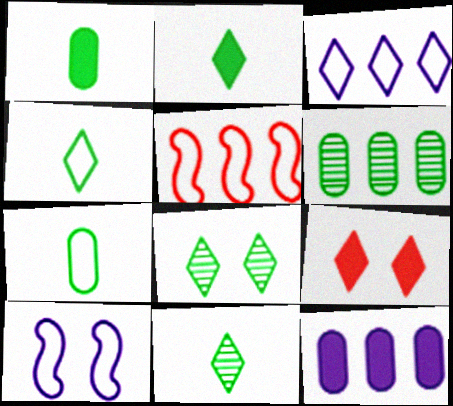[[2, 4, 11], 
[3, 9, 11]]